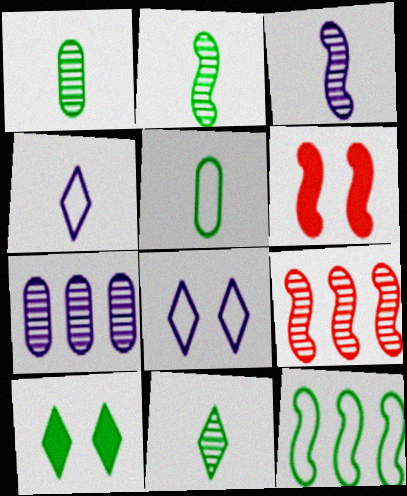[[1, 2, 11], 
[1, 10, 12], 
[3, 6, 12]]